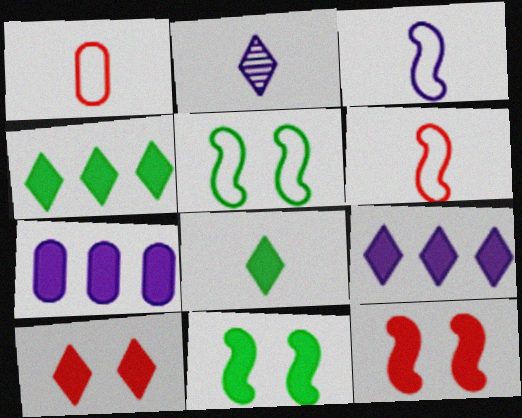[[7, 8, 12], 
[8, 9, 10]]